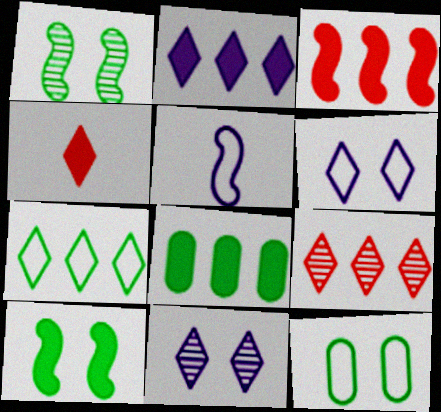[[1, 3, 5], 
[2, 3, 8], 
[2, 7, 9], 
[4, 7, 11]]